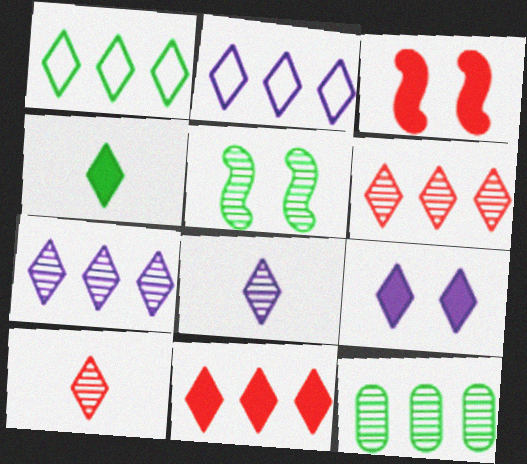[[1, 7, 11], 
[1, 9, 10], 
[2, 8, 9], 
[4, 9, 11]]